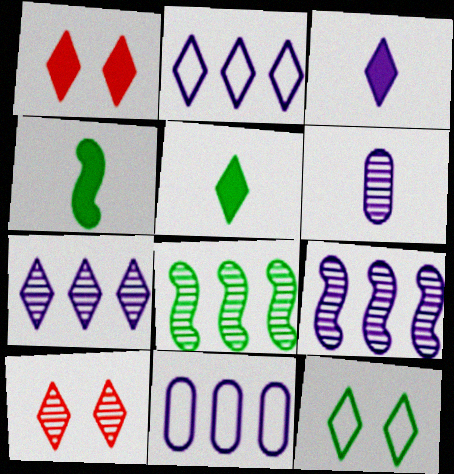[[2, 5, 10], 
[4, 10, 11], 
[6, 8, 10]]